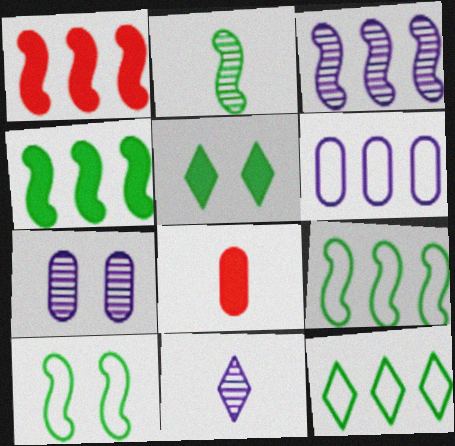[[1, 3, 9], 
[2, 4, 10], 
[3, 7, 11]]